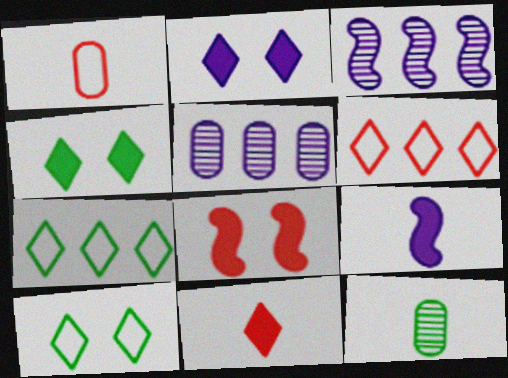[[1, 3, 4]]